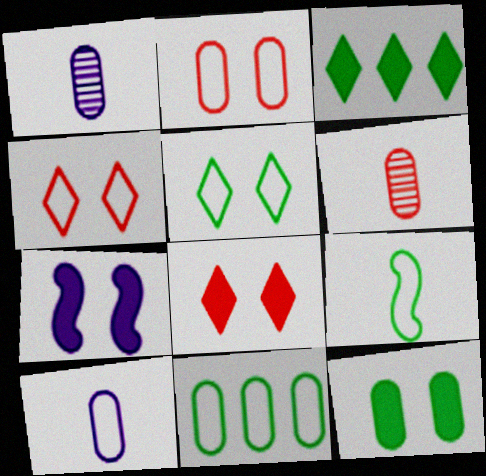[[2, 10, 11], 
[5, 9, 11], 
[7, 8, 12]]